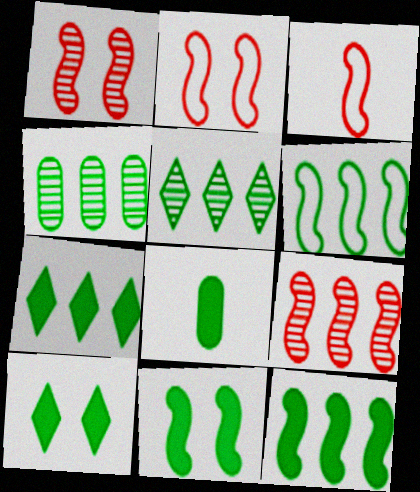[[4, 6, 7], 
[7, 8, 11], 
[8, 10, 12]]